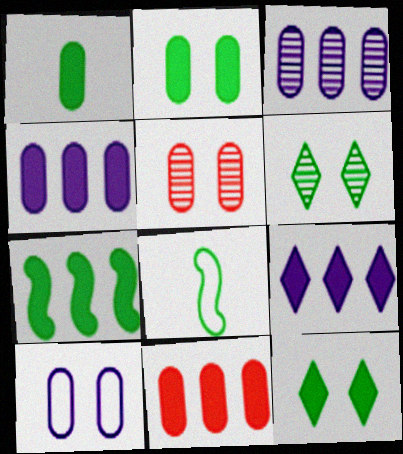[[1, 7, 12], 
[2, 5, 10], 
[5, 8, 9], 
[7, 9, 11]]